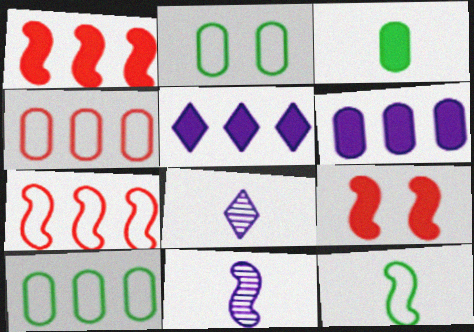[[1, 2, 8], 
[3, 5, 9], 
[8, 9, 10]]